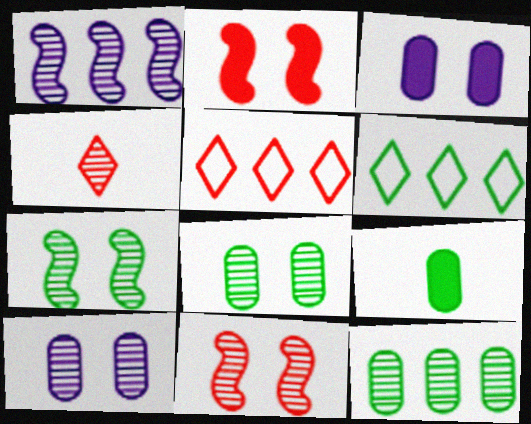[[1, 4, 8], 
[6, 7, 9]]